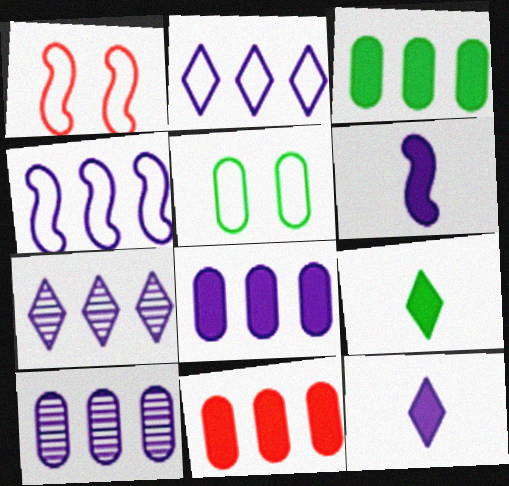[[1, 9, 10], 
[3, 8, 11], 
[4, 7, 8]]